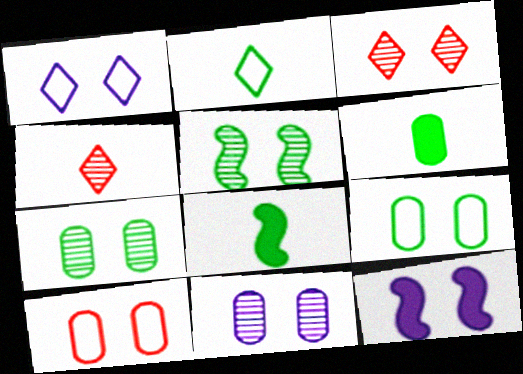[[1, 11, 12], 
[3, 5, 11], 
[3, 9, 12]]